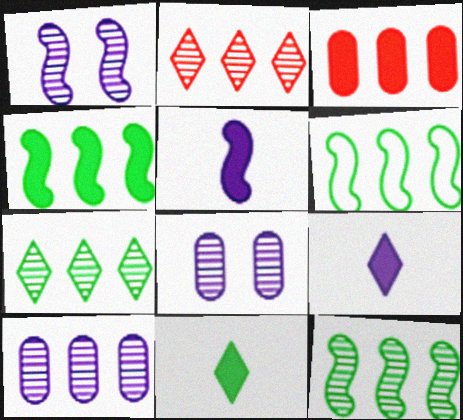[[2, 10, 12], 
[4, 6, 12]]